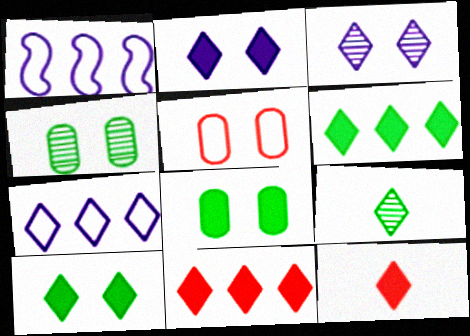[[1, 4, 12], 
[2, 6, 12]]